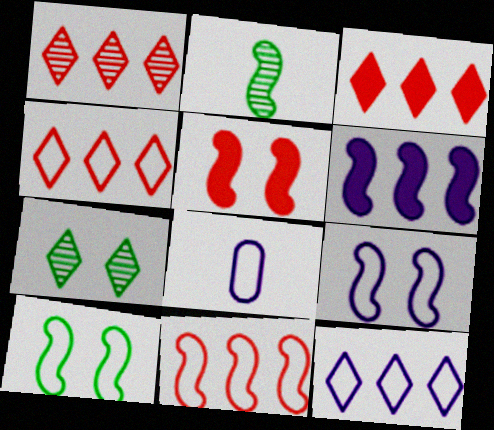[[1, 3, 4], 
[4, 8, 10], 
[8, 9, 12]]